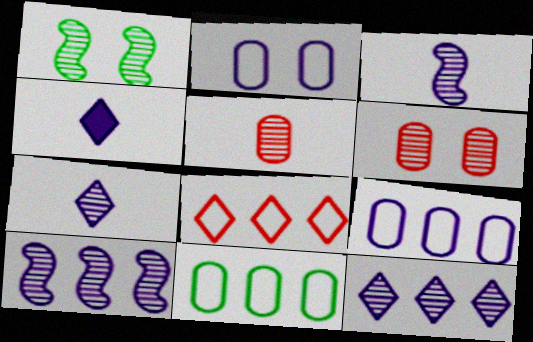[[1, 5, 12], 
[2, 4, 10]]